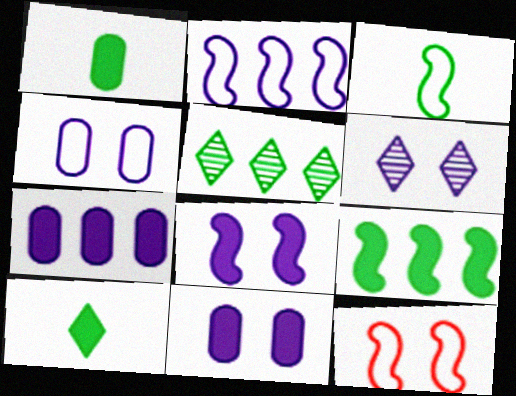[[2, 3, 12], 
[4, 6, 8]]